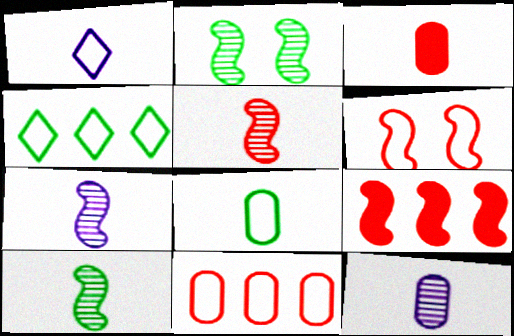[[1, 3, 10], 
[3, 8, 12], 
[5, 6, 9], 
[5, 7, 10]]